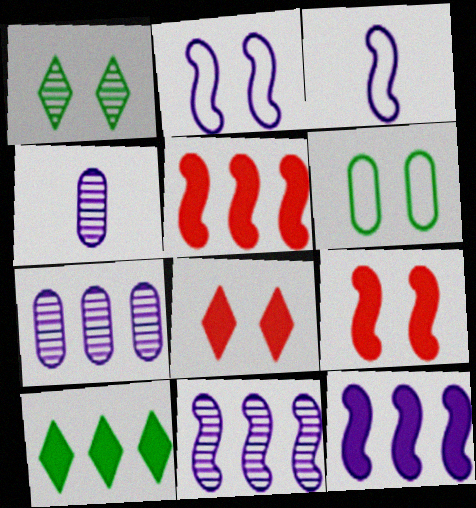[]